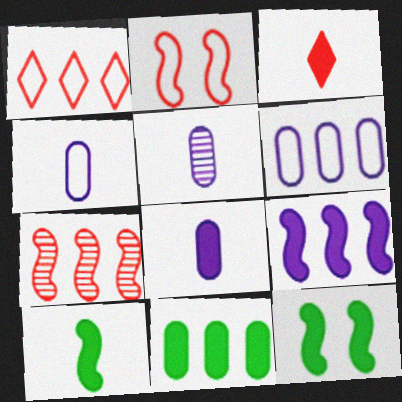[[1, 5, 12], 
[3, 8, 10], 
[4, 5, 8]]